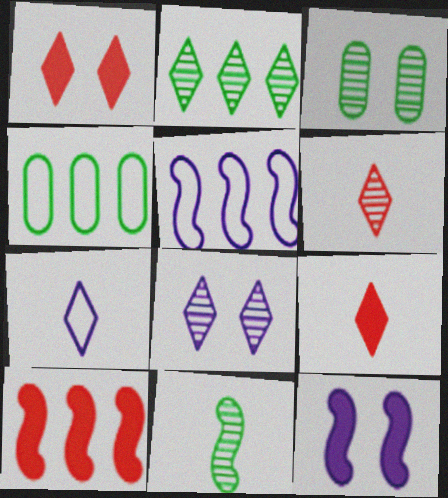[[1, 2, 7], 
[2, 3, 11], 
[2, 6, 8], 
[3, 5, 9], 
[3, 7, 10], 
[4, 6, 12]]